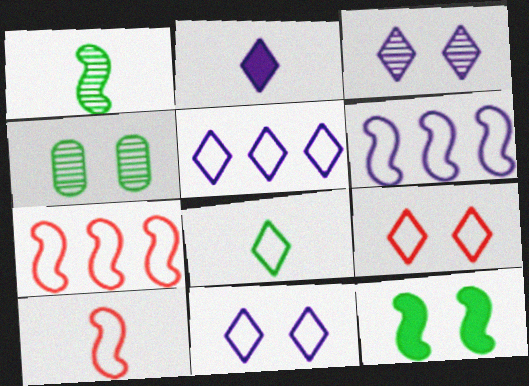[[2, 3, 5], 
[2, 4, 7], 
[5, 8, 9]]